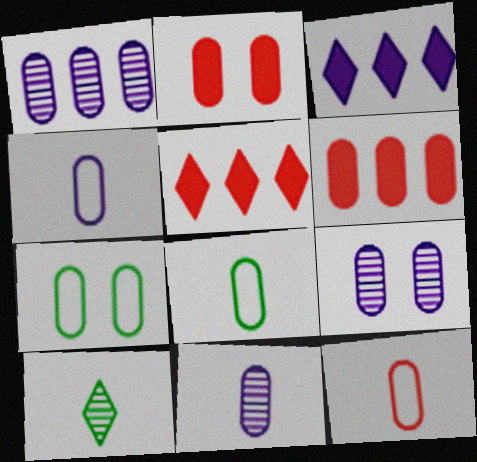[[1, 2, 8], 
[1, 9, 11], 
[2, 7, 9], 
[4, 8, 12], 
[6, 7, 11], 
[6, 8, 9]]